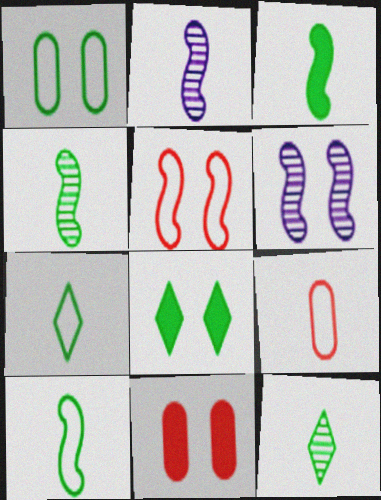[[3, 4, 10]]